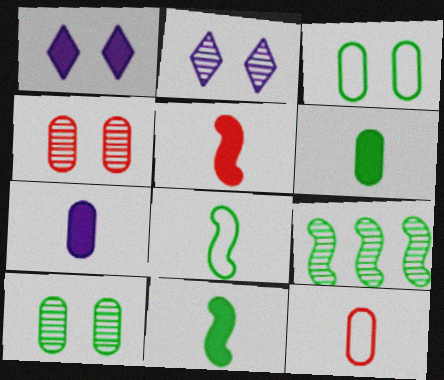[[1, 9, 12]]